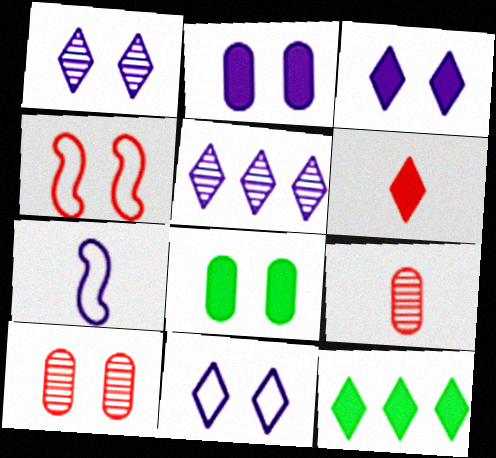[[1, 3, 11], 
[1, 4, 8], 
[2, 5, 7], 
[3, 6, 12], 
[7, 10, 12]]